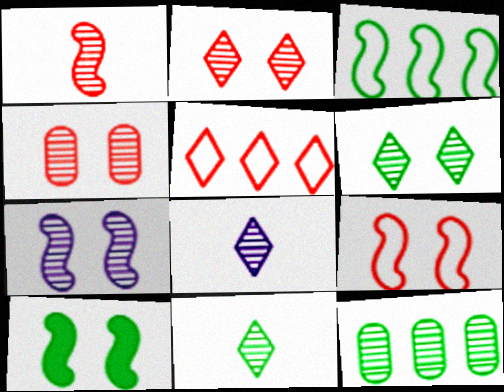[[4, 6, 7], 
[7, 9, 10]]